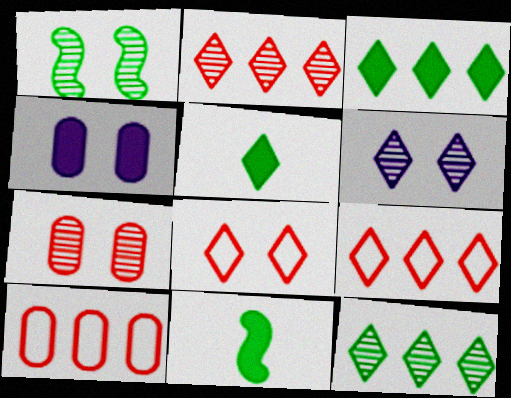[[1, 4, 8], 
[1, 6, 7], 
[5, 6, 9], 
[6, 10, 11]]